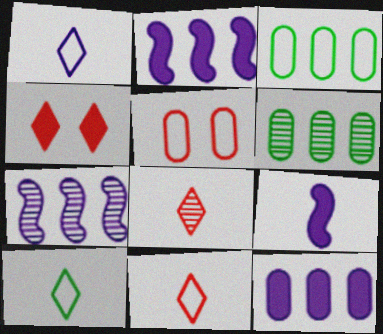[[1, 10, 11]]